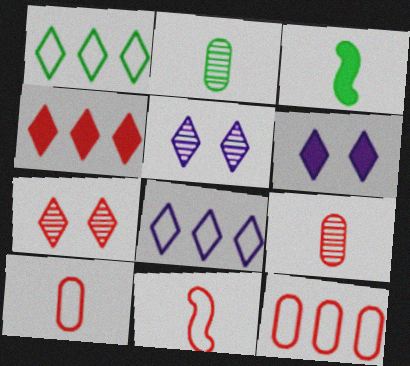[[3, 5, 12]]